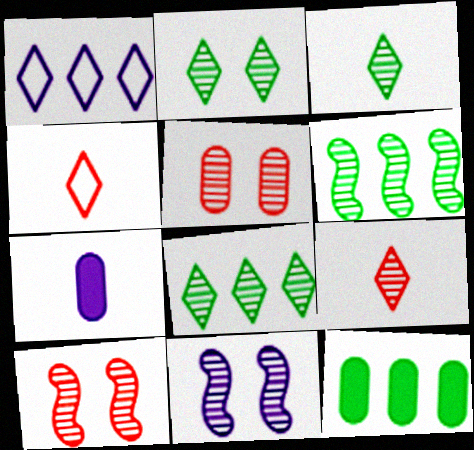[[1, 7, 11], 
[2, 3, 8], 
[2, 5, 11], 
[4, 11, 12]]